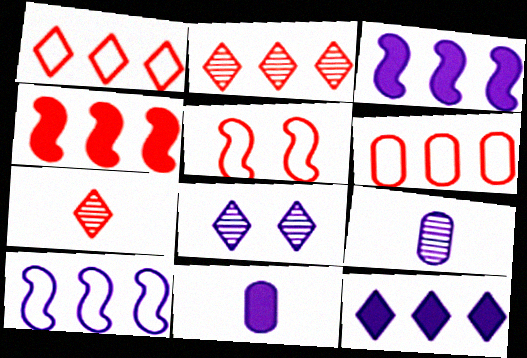[[2, 4, 6], 
[8, 10, 11]]